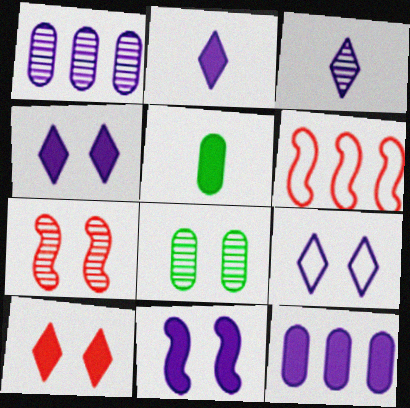[[2, 6, 8], 
[2, 11, 12]]